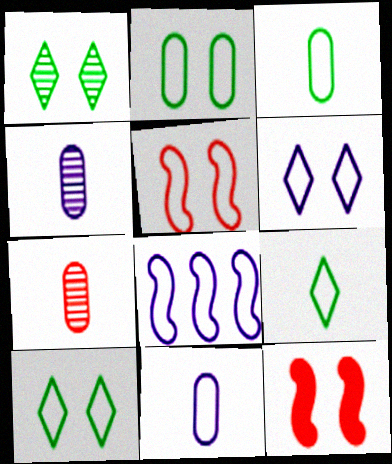[[2, 5, 6], 
[6, 8, 11]]